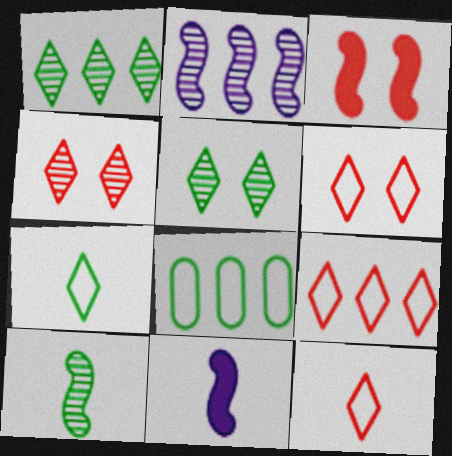[[4, 8, 11], 
[6, 9, 12]]